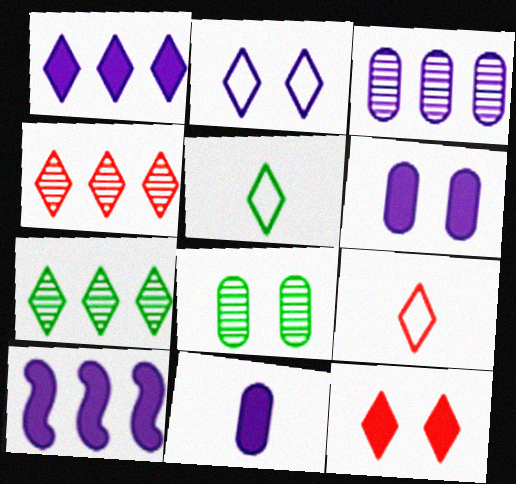[[4, 9, 12], 
[8, 9, 10]]